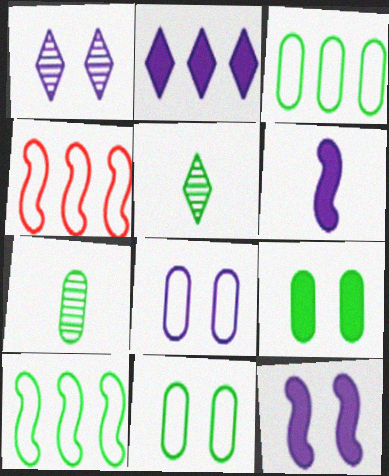[[1, 8, 12], 
[3, 7, 9], 
[5, 9, 10]]